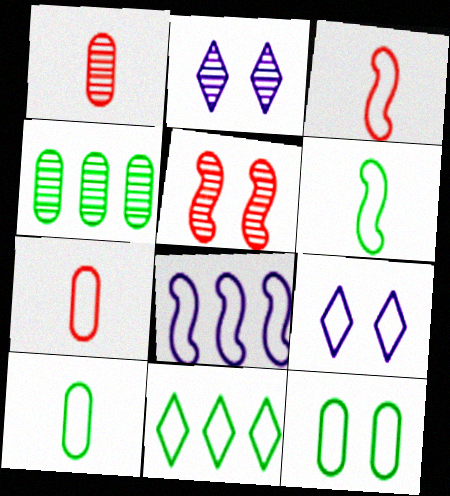[[6, 11, 12]]